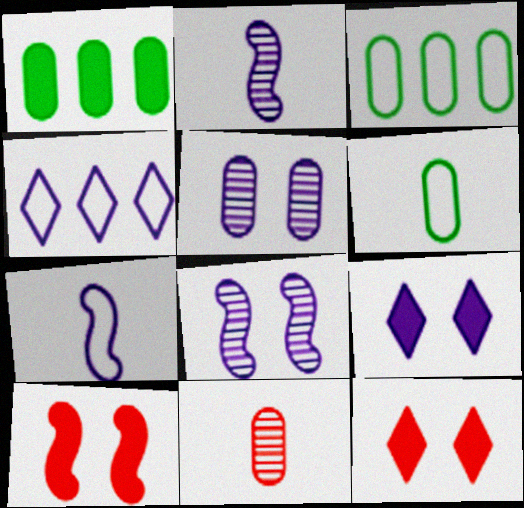[[2, 3, 12]]